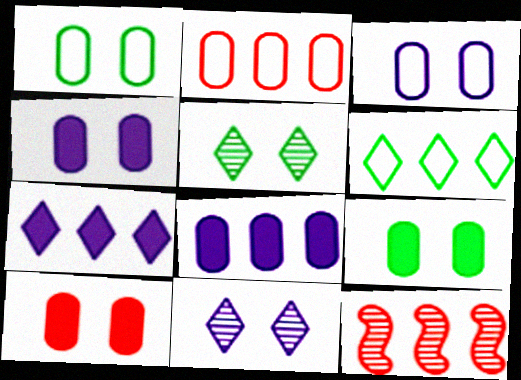[[4, 9, 10], 
[6, 8, 12]]